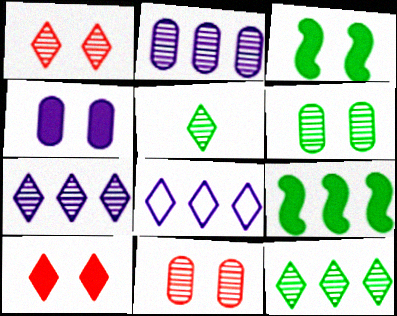[[1, 5, 7], 
[3, 4, 10], 
[5, 8, 10]]